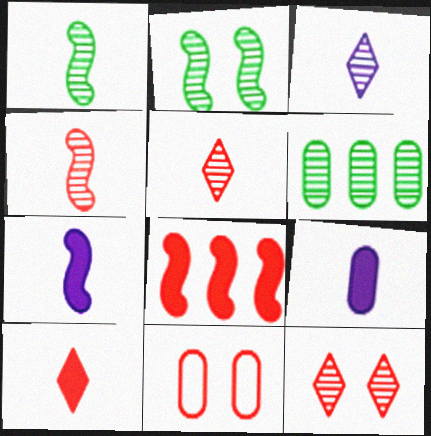[[5, 8, 11], 
[6, 9, 11]]